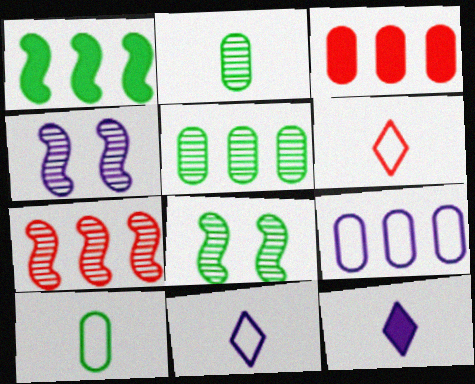[[3, 5, 9], 
[3, 8, 11], 
[4, 9, 12]]